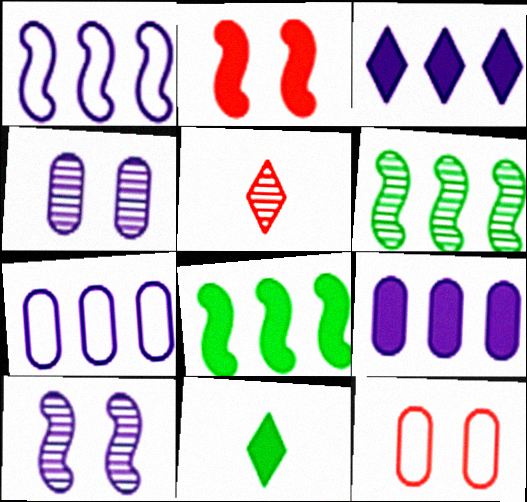[[2, 9, 11], 
[4, 5, 6]]